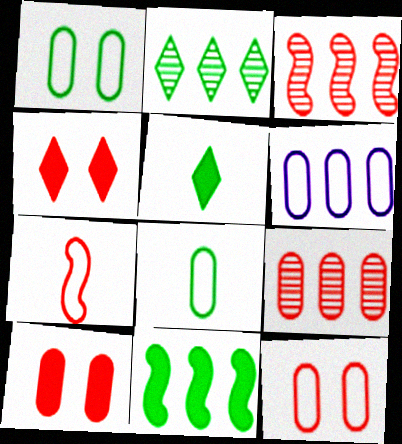[[4, 7, 9], 
[6, 8, 12]]